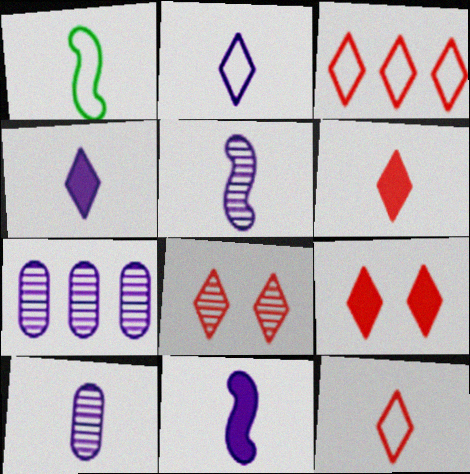[[1, 6, 10], 
[1, 7, 9], 
[2, 10, 11], 
[3, 6, 8]]